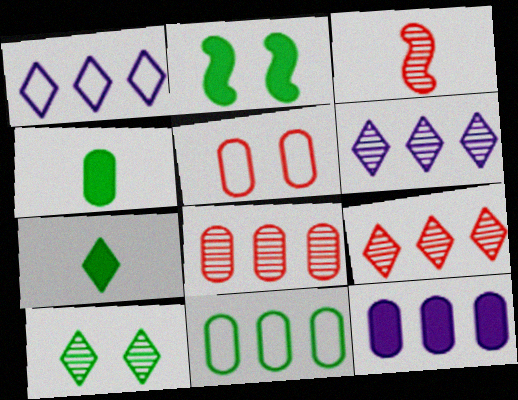[[8, 11, 12]]